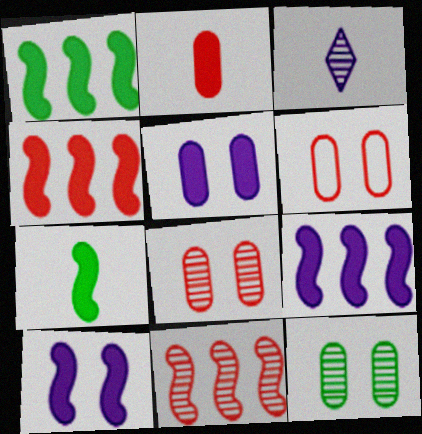[[1, 3, 6], 
[1, 4, 9], 
[3, 11, 12], 
[4, 7, 10], 
[5, 6, 12]]